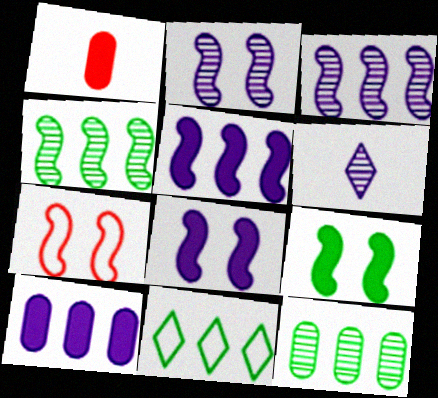[[1, 2, 11], 
[2, 7, 9]]